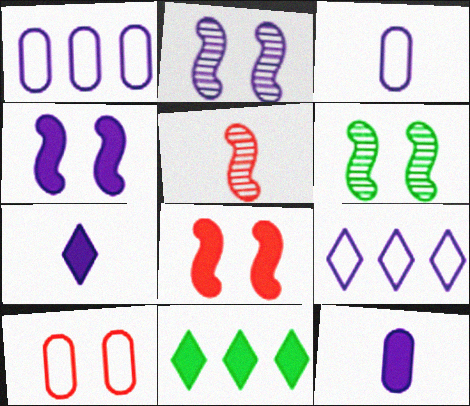[[1, 2, 7], 
[2, 9, 12], 
[8, 11, 12]]